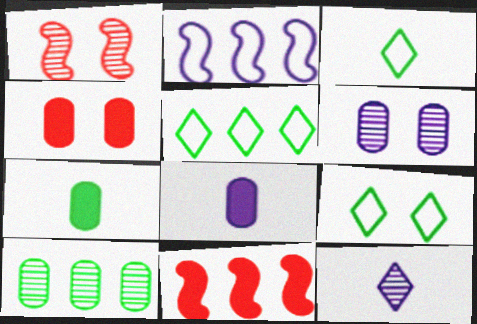[[1, 5, 8], 
[1, 10, 12], 
[3, 5, 9], 
[3, 6, 11]]